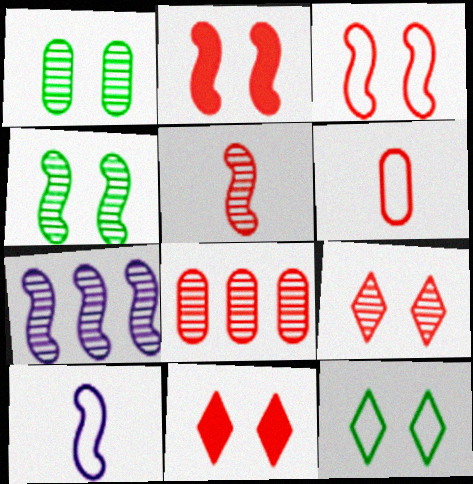[[4, 5, 7], 
[5, 8, 9]]